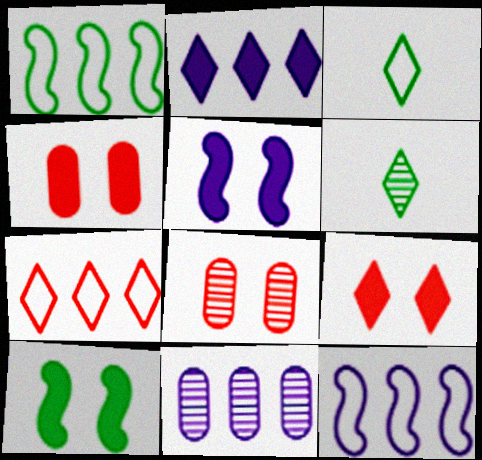[[2, 11, 12], 
[4, 6, 12]]